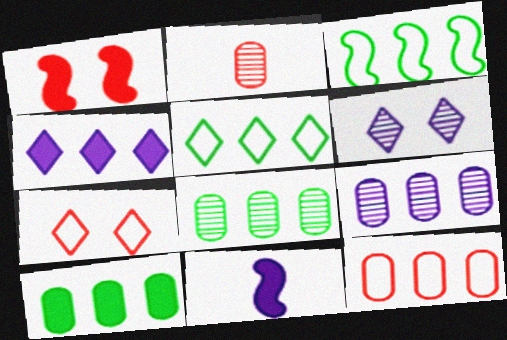[[7, 8, 11], 
[9, 10, 12]]